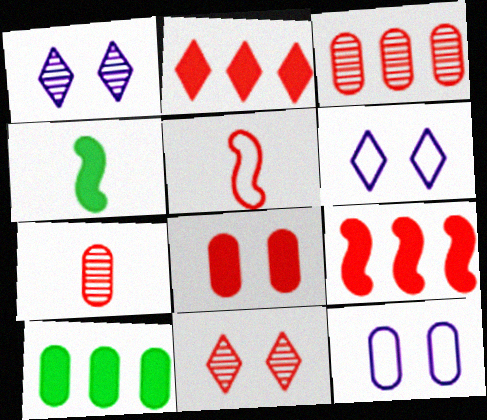[[1, 5, 10], 
[3, 4, 6], 
[7, 10, 12]]